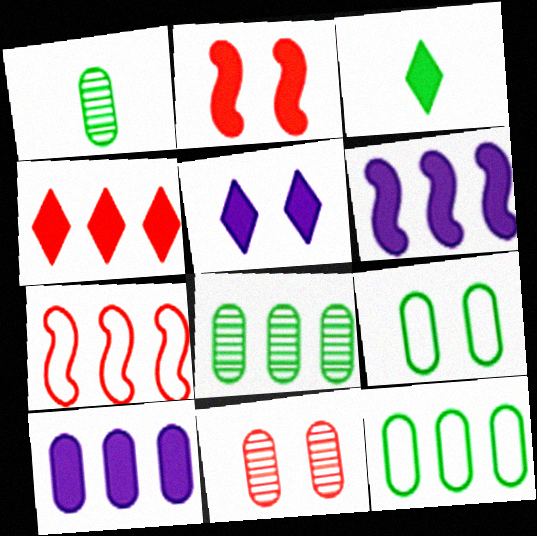[[1, 5, 7], 
[2, 3, 10], 
[3, 4, 5]]